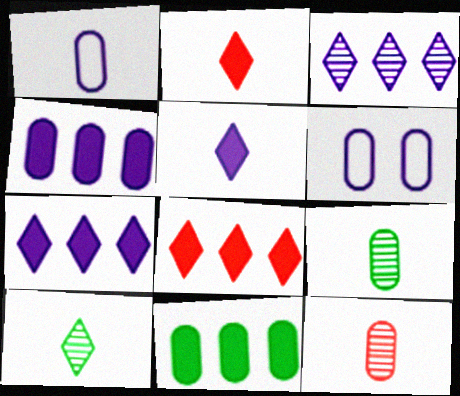[[6, 11, 12]]